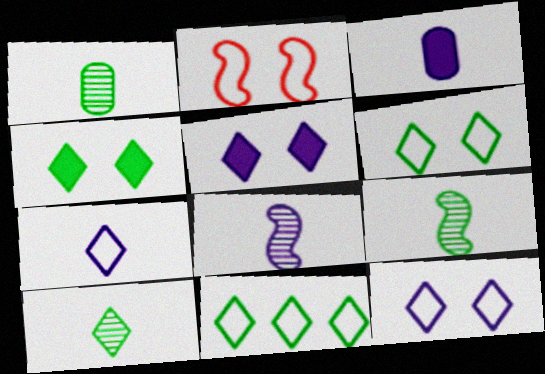[[1, 9, 10], 
[3, 7, 8], 
[4, 10, 11]]